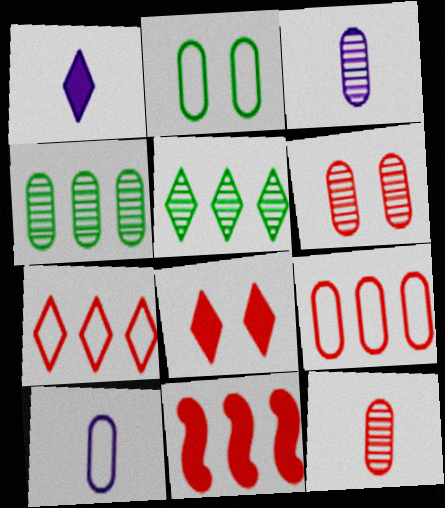[[2, 9, 10], 
[3, 4, 6]]